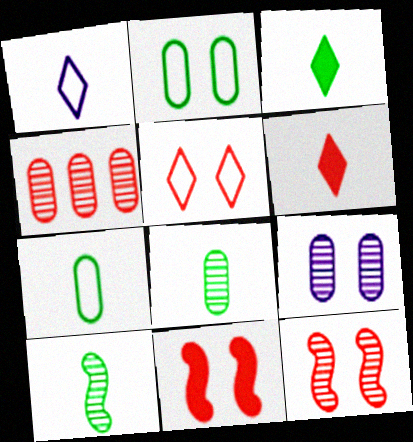[[3, 7, 10], 
[4, 8, 9]]